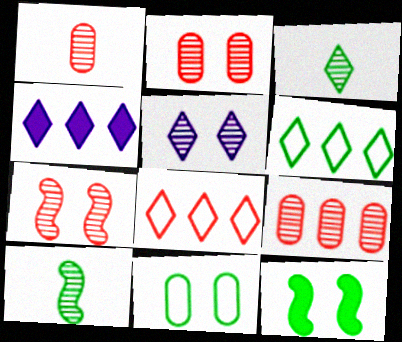[[1, 2, 9], 
[5, 9, 10]]